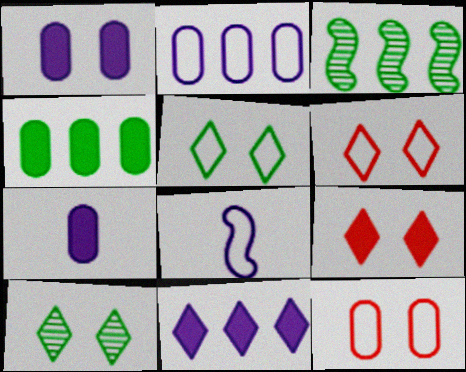[[3, 6, 7]]